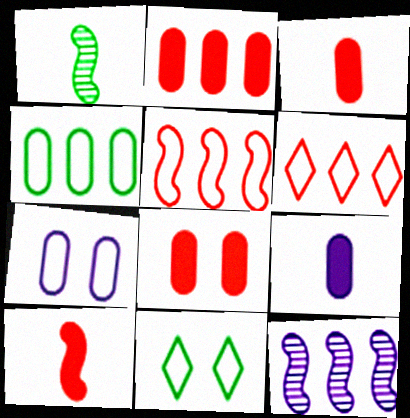[[2, 3, 8], 
[3, 11, 12]]